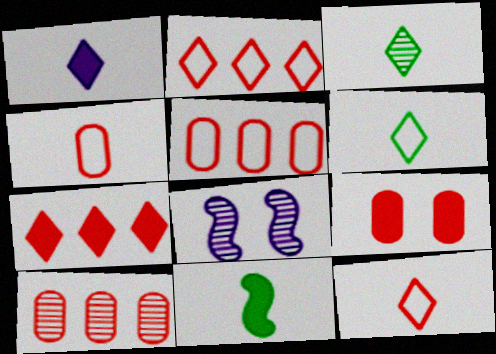[[1, 3, 12], 
[3, 8, 10], 
[4, 9, 10]]